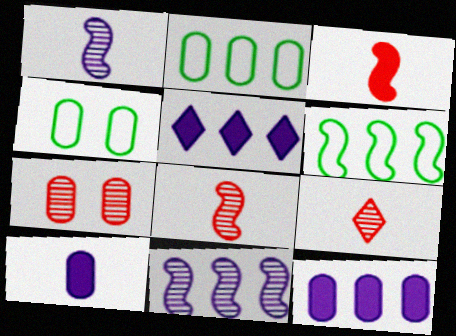[[2, 7, 10], 
[4, 5, 8]]